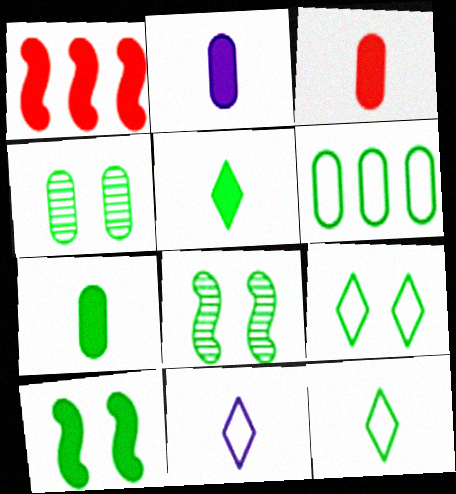[[1, 4, 11], 
[2, 3, 7], 
[4, 6, 7], 
[4, 9, 10], 
[5, 6, 8]]